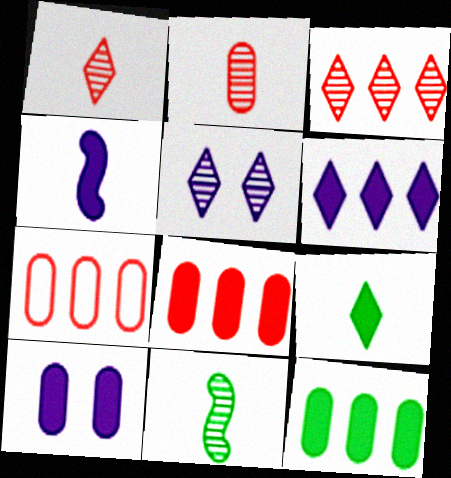[[4, 6, 10]]